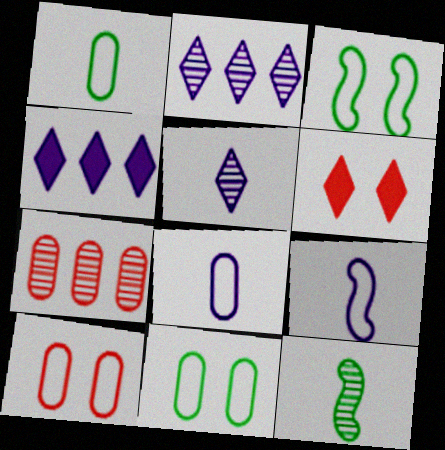[[4, 10, 12]]